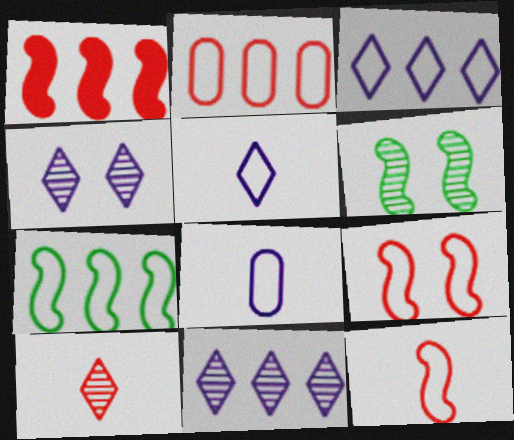[[2, 3, 7]]